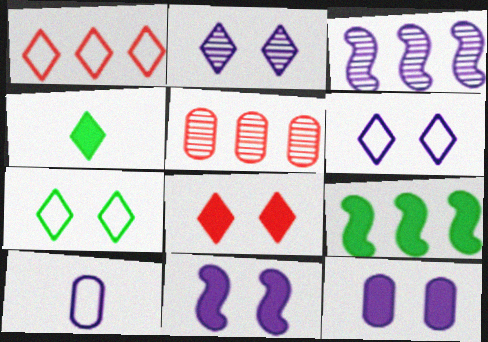[[1, 2, 4], 
[2, 7, 8]]